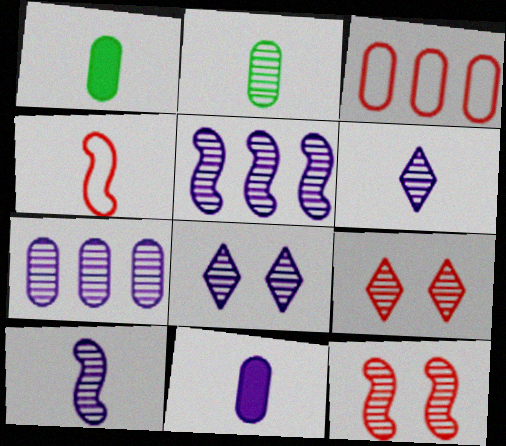[[1, 4, 6], 
[2, 5, 9], 
[7, 8, 10]]